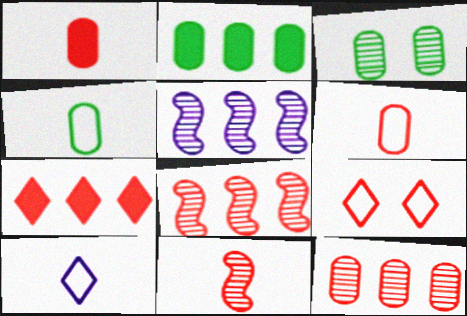[[1, 8, 9], 
[2, 3, 4]]